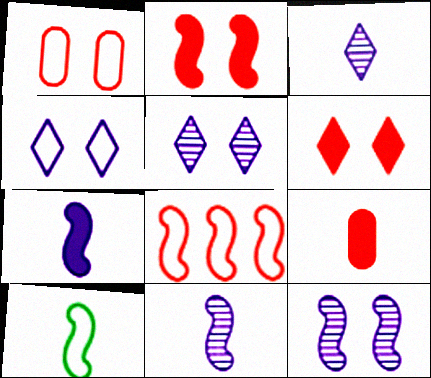[[3, 9, 10]]